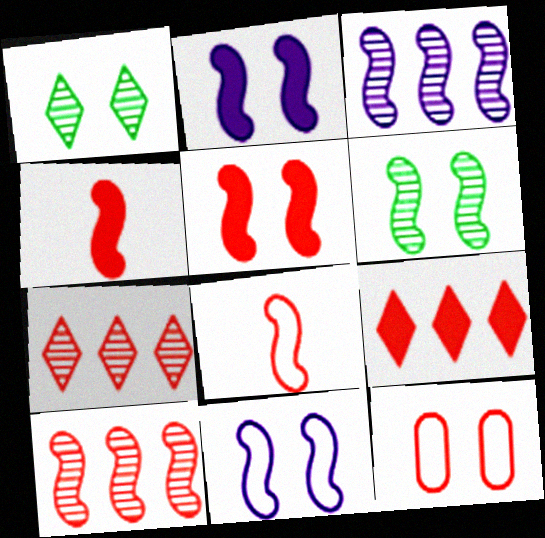[[1, 2, 12], 
[4, 7, 12], 
[5, 6, 11], 
[5, 8, 10]]